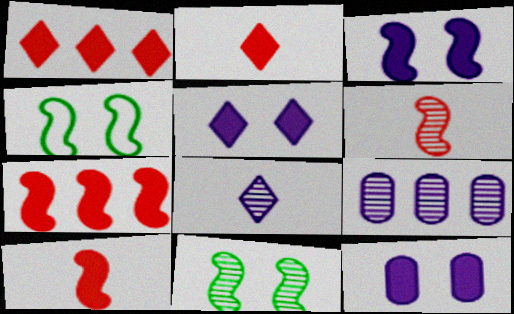[[2, 4, 9], 
[3, 5, 12]]